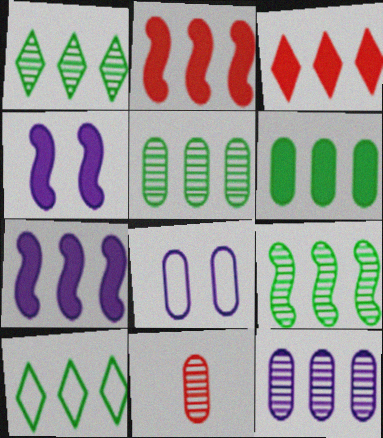[[1, 5, 9], 
[2, 10, 12], 
[3, 6, 7], 
[4, 10, 11], 
[6, 8, 11], 
[6, 9, 10]]